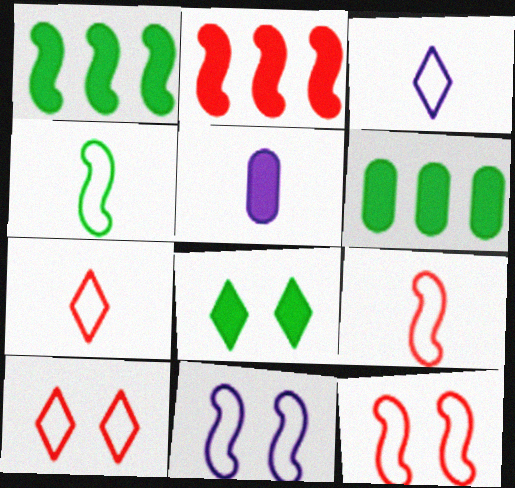[[2, 5, 8]]